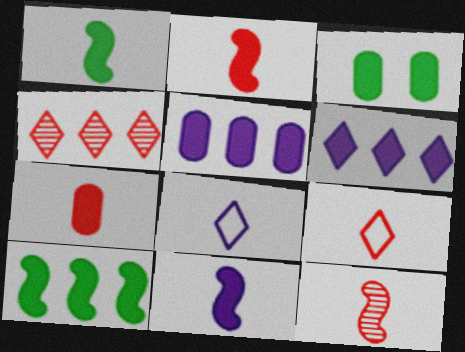[[1, 2, 11], 
[2, 3, 6], 
[3, 5, 7], 
[7, 9, 12]]